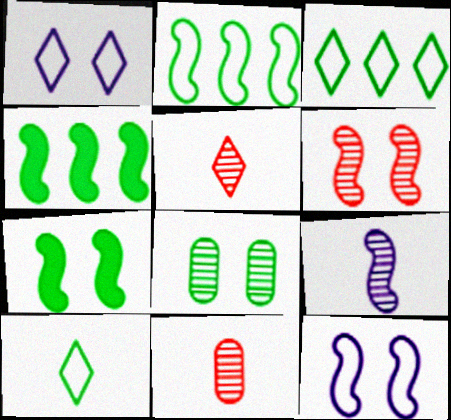[[1, 4, 11], 
[4, 8, 10], 
[6, 7, 12]]